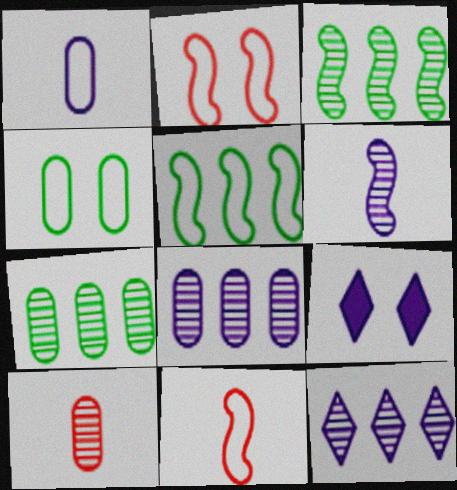[[5, 9, 10], 
[7, 9, 11]]